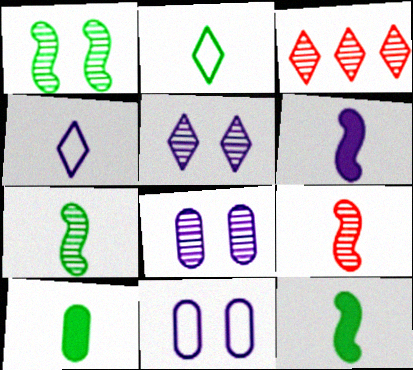[[2, 7, 10], 
[3, 7, 8], 
[3, 11, 12], 
[4, 9, 10]]